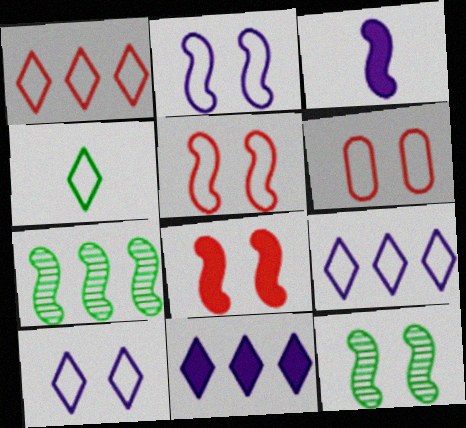[[1, 4, 10], 
[2, 8, 12], 
[3, 5, 7]]